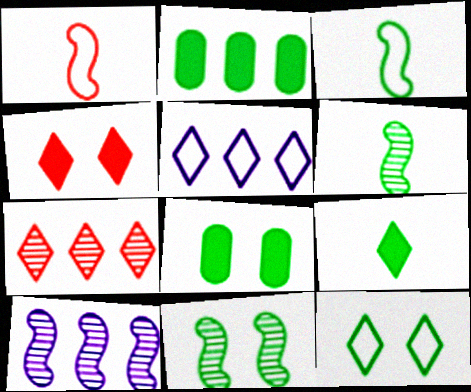[[2, 6, 12], 
[8, 11, 12]]